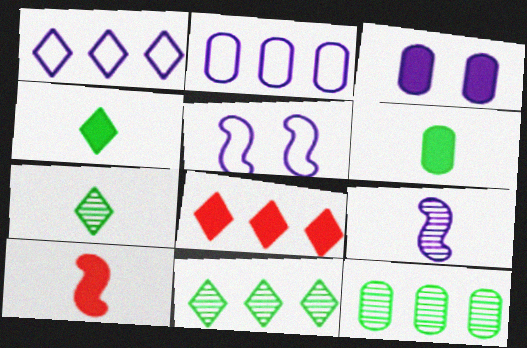[[1, 3, 9], 
[1, 8, 11]]